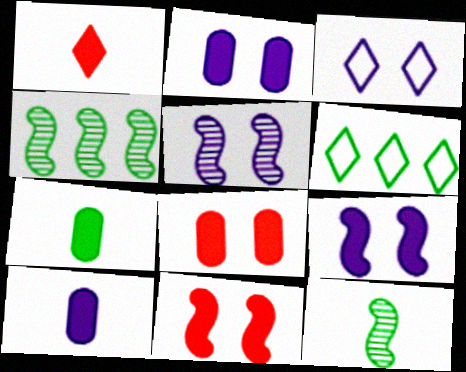[[2, 3, 5]]